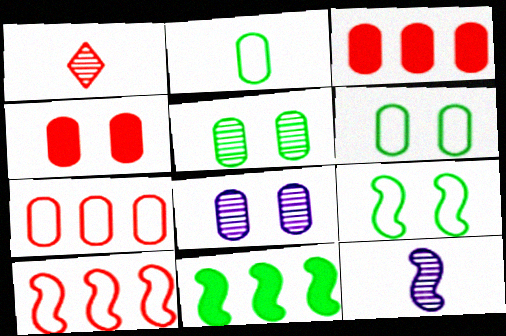[[1, 4, 10], 
[2, 3, 8], 
[4, 6, 8]]